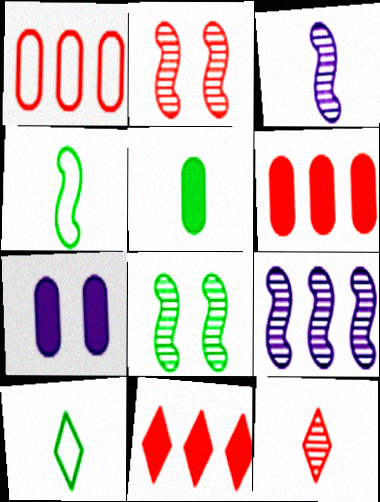[[5, 6, 7]]